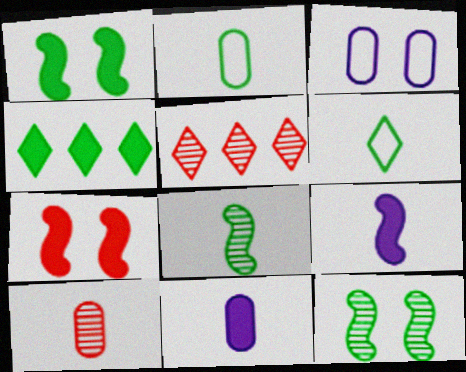[[2, 4, 12], 
[2, 10, 11], 
[4, 7, 11], 
[6, 9, 10]]